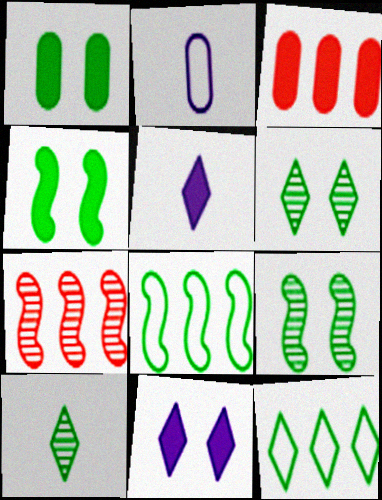[[1, 8, 10], 
[3, 4, 5]]